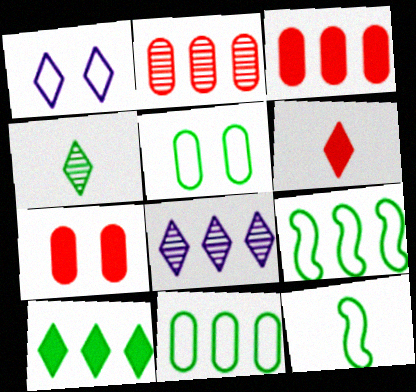[[3, 8, 9], 
[7, 8, 12]]